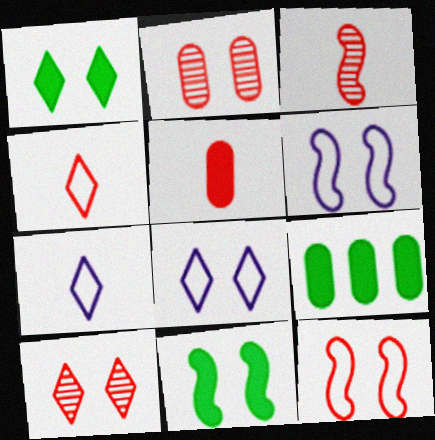[[1, 2, 6], 
[1, 8, 10], 
[2, 8, 11], 
[3, 4, 5], 
[3, 8, 9]]